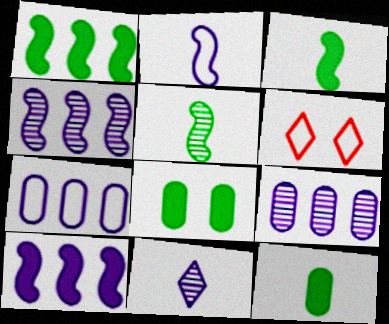[[3, 6, 9], 
[4, 6, 12]]